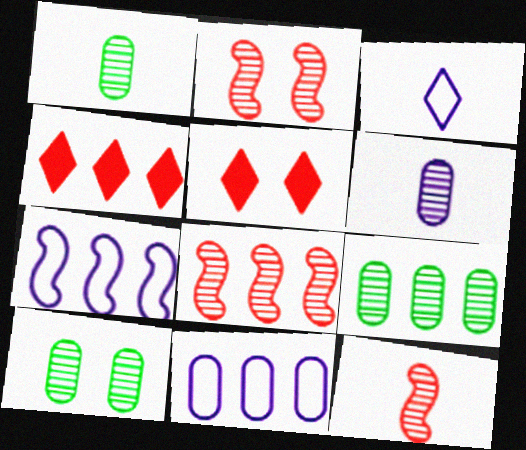[[1, 5, 7], 
[1, 9, 10], 
[2, 8, 12], 
[4, 7, 9]]